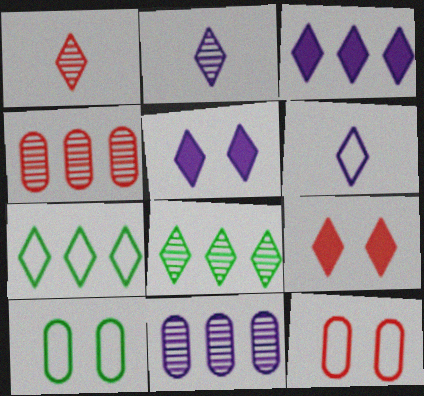[[1, 5, 7], 
[2, 7, 9], 
[6, 8, 9]]